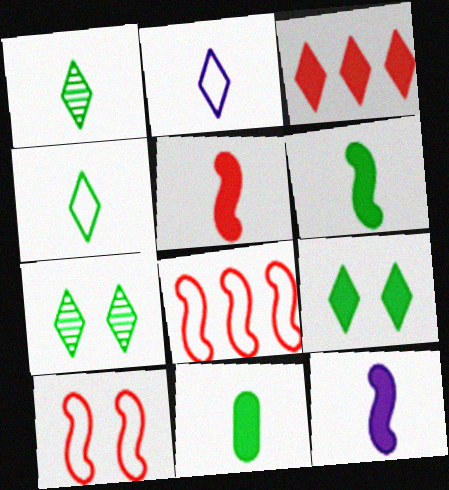[[2, 3, 7], 
[5, 6, 12]]